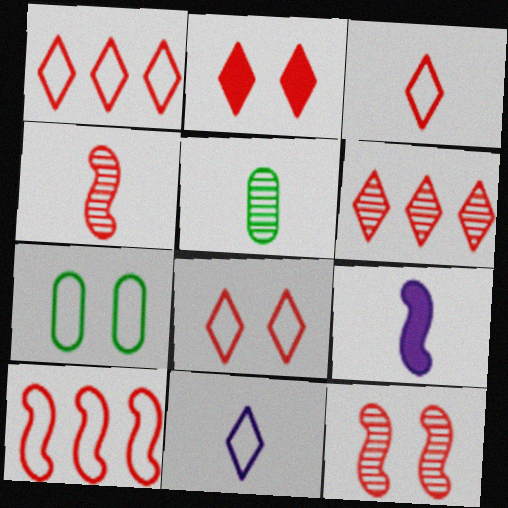[[1, 3, 8], 
[2, 3, 6], 
[3, 5, 9], 
[6, 7, 9], 
[7, 10, 11]]